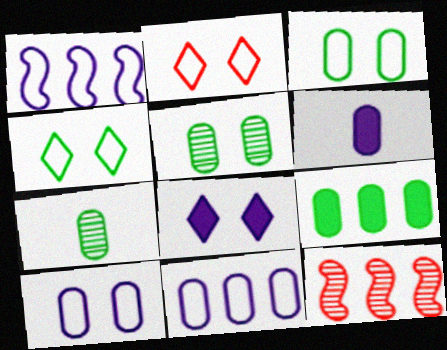[[3, 7, 9], 
[4, 6, 12]]